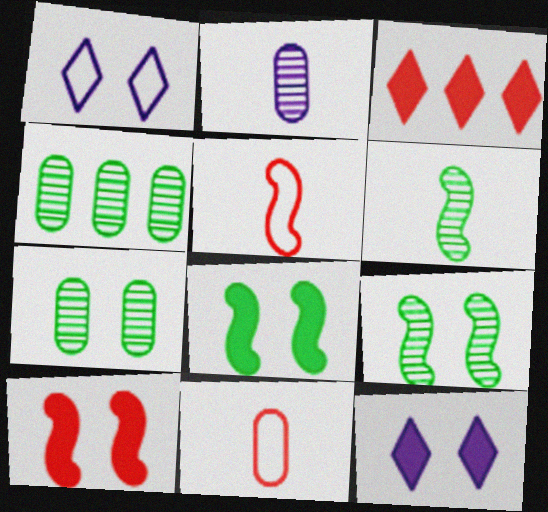[[1, 7, 10], 
[4, 5, 12]]